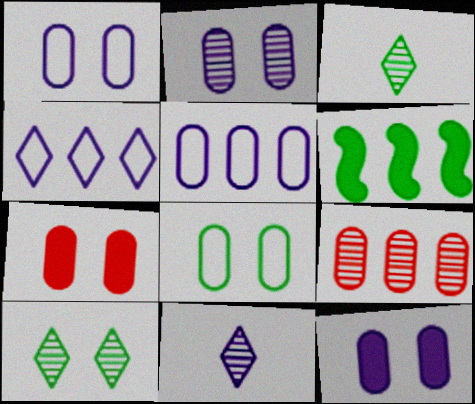[[1, 2, 12], 
[2, 7, 8], 
[3, 6, 8], 
[4, 6, 9]]